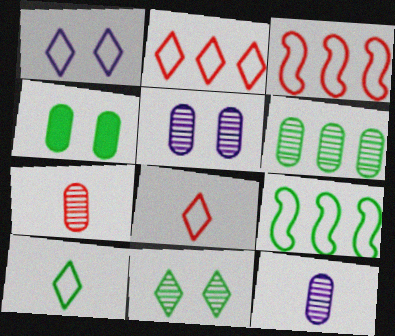[[1, 2, 10], 
[5, 6, 7]]